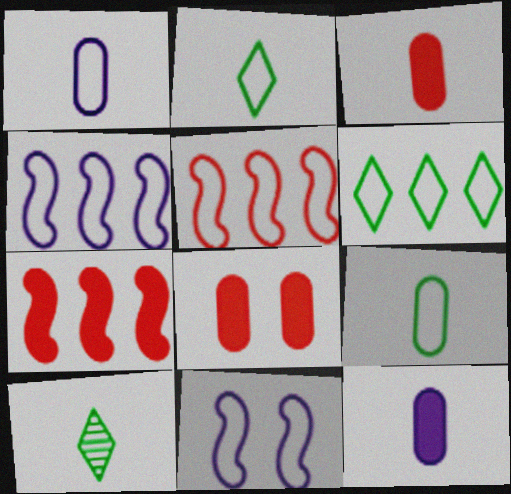[[4, 8, 10]]